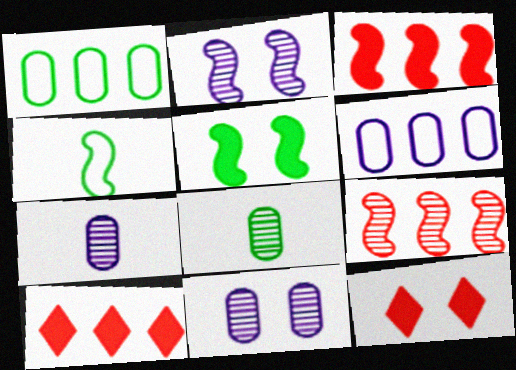[[2, 3, 4], 
[4, 10, 11]]